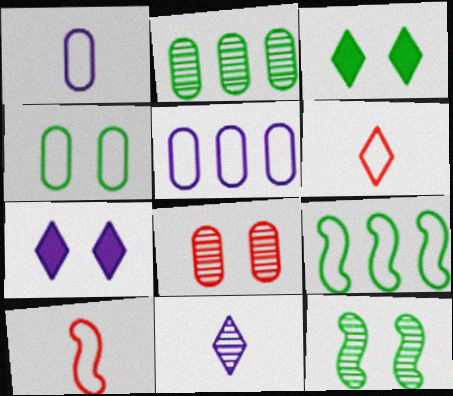[[2, 7, 10], 
[3, 4, 12]]